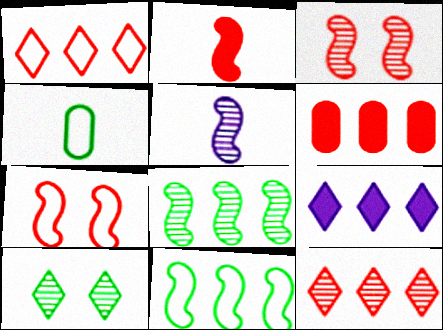[[3, 4, 9], 
[3, 5, 8]]